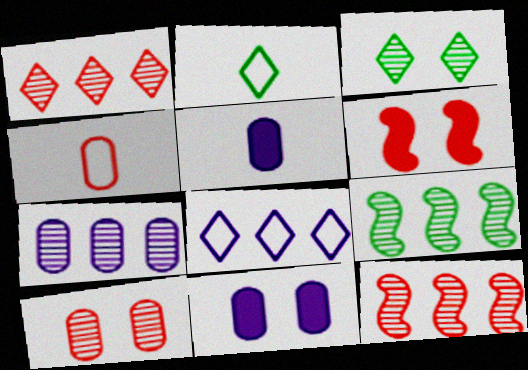[[1, 4, 6], 
[1, 7, 9], 
[2, 6, 7], 
[2, 11, 12]]